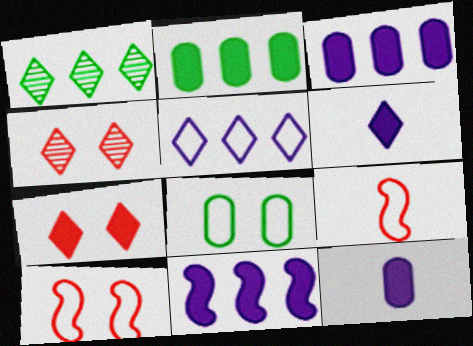[[1, 10, 12], 
[5, 8, 9]]